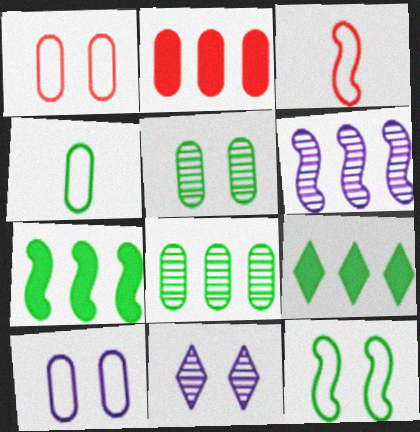[]